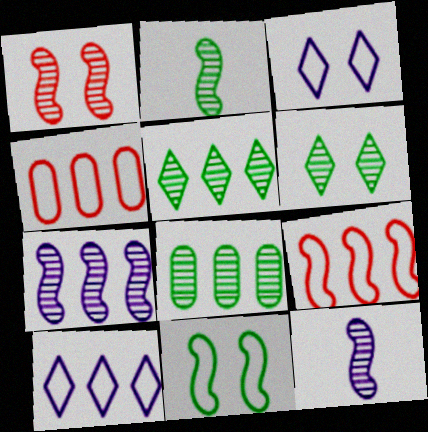[[1, 2, 7], 
[2, 6, 8]]